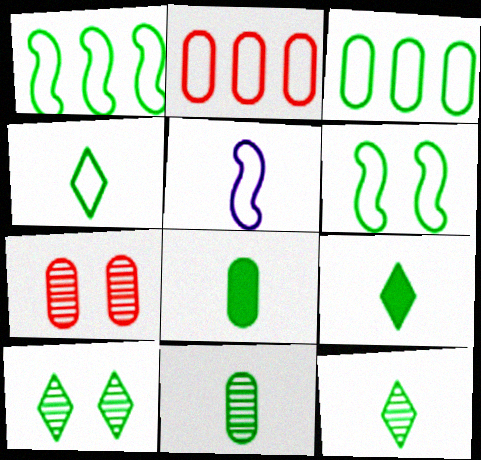[[1, 8, 10], 
[3, 4, 6], 
[4, 9, 12]]